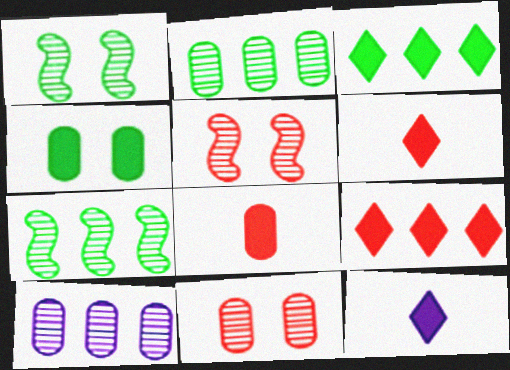[]